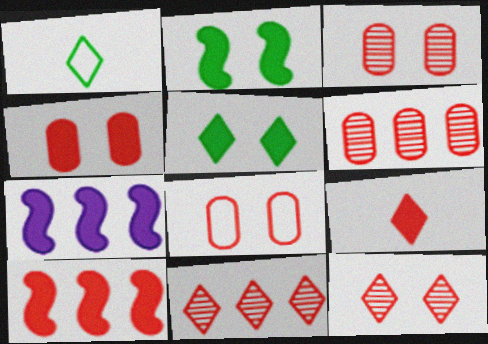[[1, 3, 7], 
[3, 4, 8], 
[4, 9, 10]]